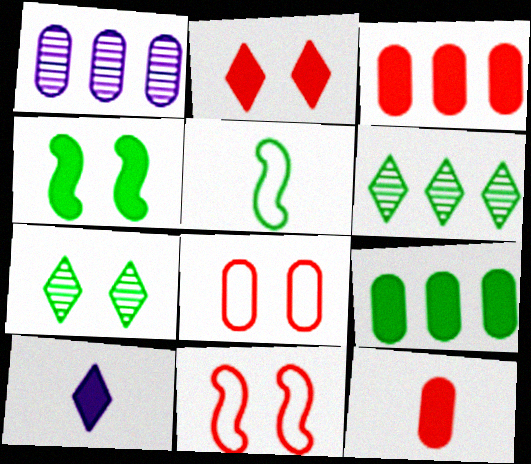[[1, 2, 5], 
[3, 4, 10], 
[5, 7, 9]]